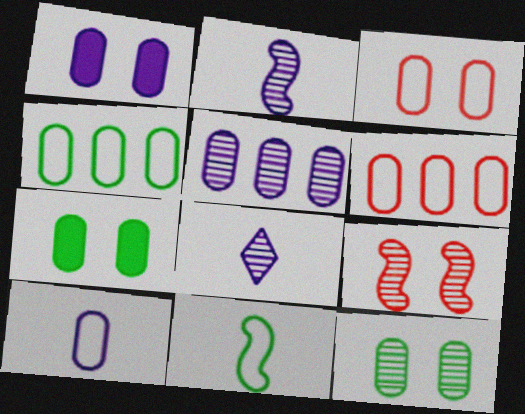[[1, 3, 12], 
[1, 5, 10], 
[3, 4, 10]]